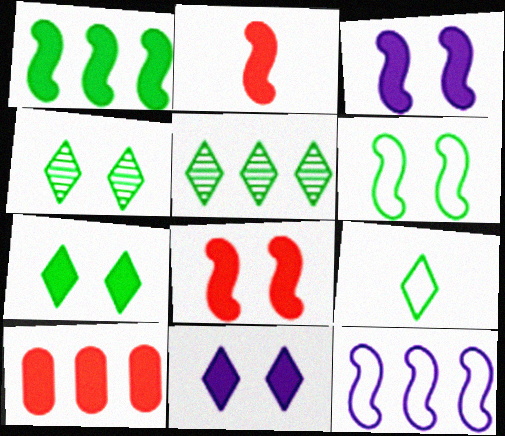[[1, 2, 3], 
[5, 7, 9], 
[5, 10, 12]]